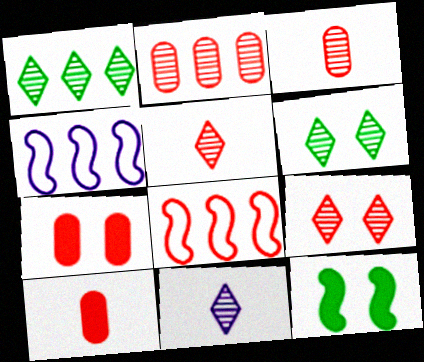[[1, 9, 11], 
[4, 6, 10], 
[5, 7, 8], 
[8, 9, 10]]